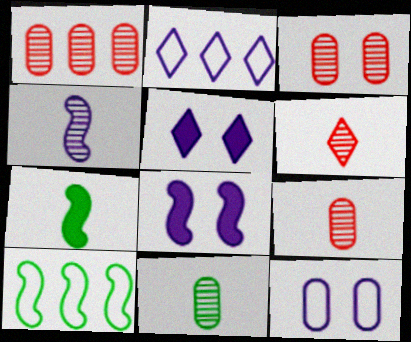[[1, 3, 9], 
[2, 3, 7], 
[4, 6, 11], 
[5, 9, 10]]